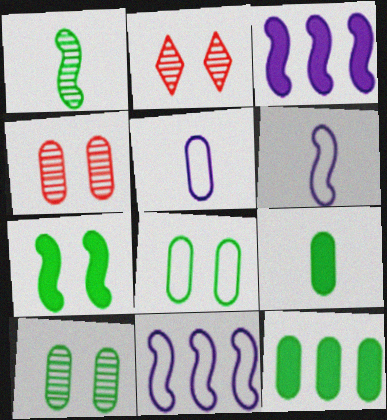[[2, 6, 12], 
[2, 9, 11], 
[4, 5, 12]]